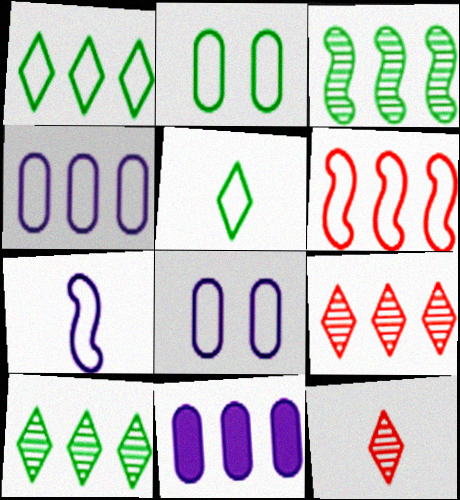[[1, 4, 6], 
[5, 6, 8], 
[6, 10, 11]]